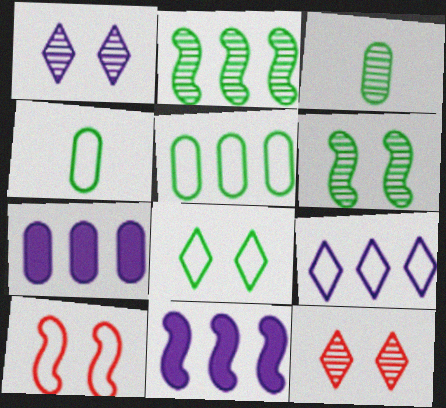[[4, 9, 10], 
[4, 11, 12]]